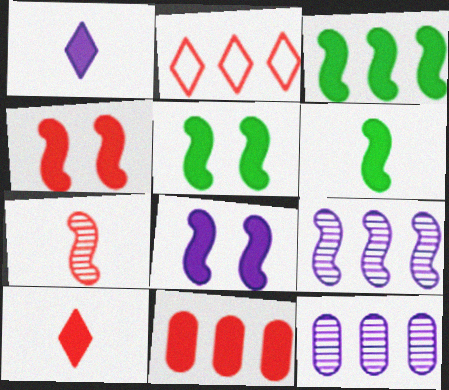[[1, 5, 11], 
[2, 3, 12], 
[3, 5, 6], 
[4, 5, 8], 
[4, 10, 11]]